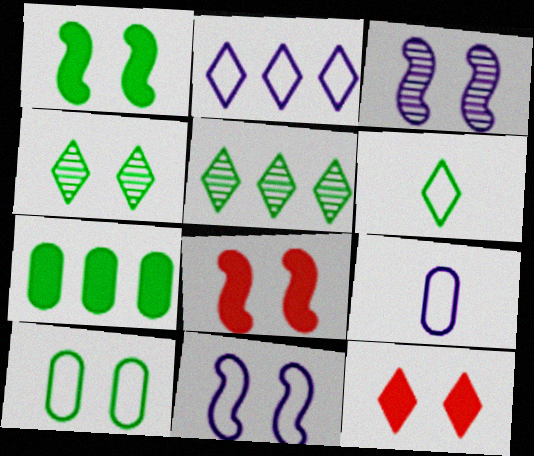[[1, 4, 10], 
[2, 9, 11], 
[3, 10, 12], 
[5, 8, 9]]